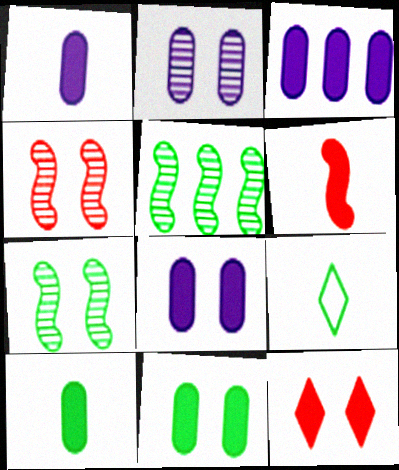[[1, 3, 8], 
[3, 4, 9], 
[5, 9, 11]]